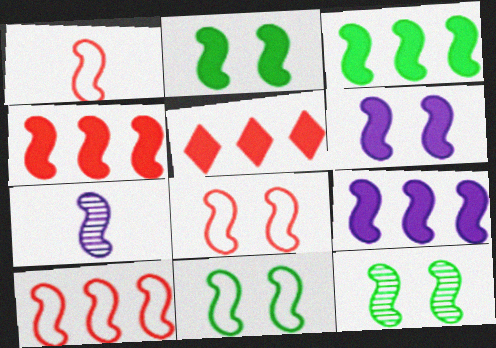[[1, 8, 10], 
[1, 9, 12], 
[2, 7, 10], 
[2, 11, 12], 
[3, 4, 9], 
[3, 7, 8], 
[4, 7, 11], 
[6, 8, 12]]